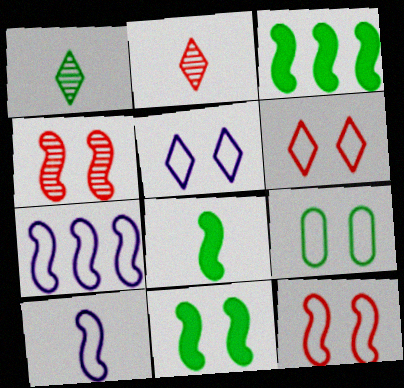[[1, 3, 9], 
[3, 4, 10], 
[3, 8, 11], 
[4, 7, 8], 
[5, 9, 12]]